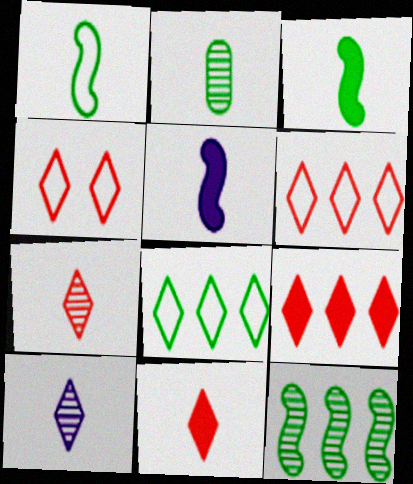[[4, 7, 9]]